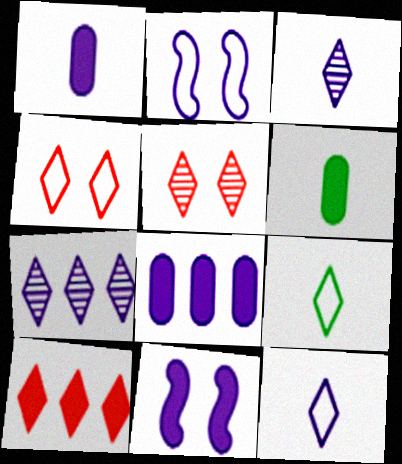[[1, 2, 7], 
[2, 3, 8], 
[6, 10, 11]]